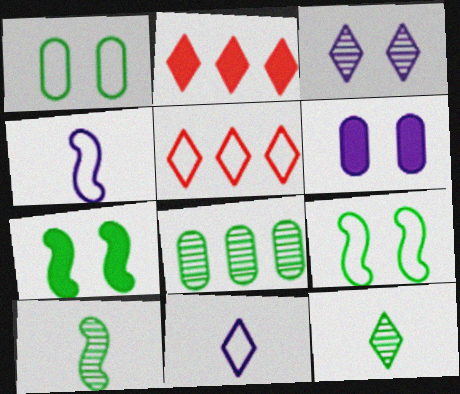[[1, 4, 5], 
[5, 6, 10]]